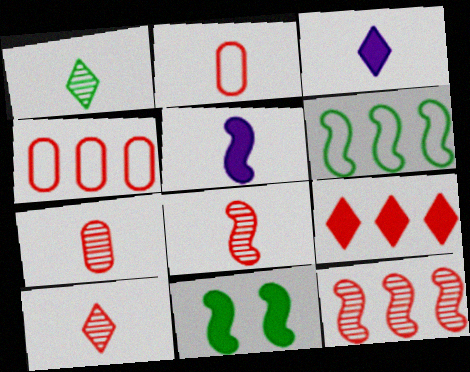[[1, 2, 5], 
[4, 9, 12], 
[7, 8, 10]]